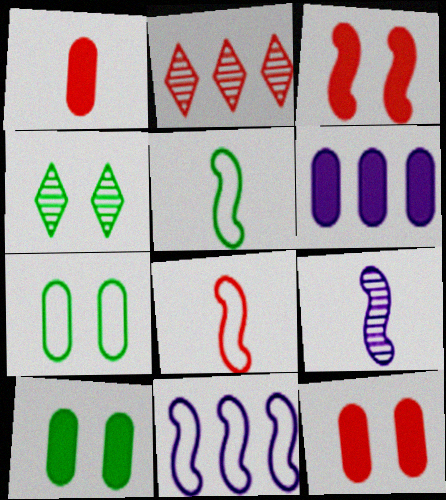[[1, 4, 11], 
[1, 6, 10], 
[2, 8, 12], 
[4, 6, 8]]